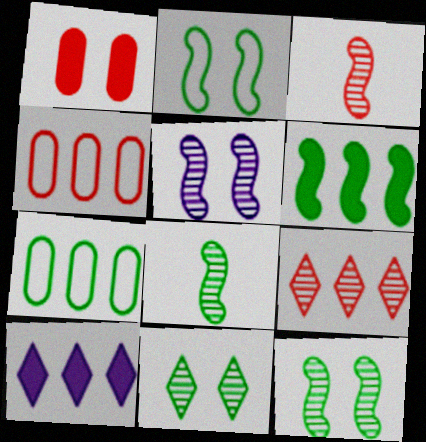[[2, 6, 8]]